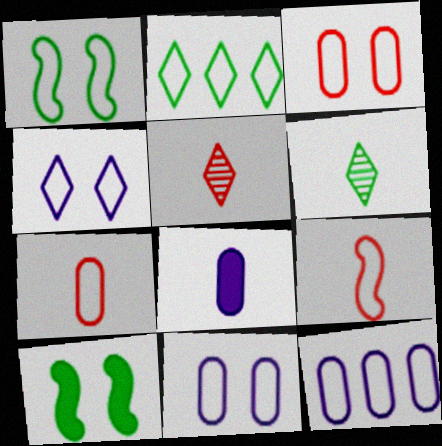[[1, 3, 4], 
[2, 9, 11], 
[5, 10, 12], 
[6, 8, 9]]